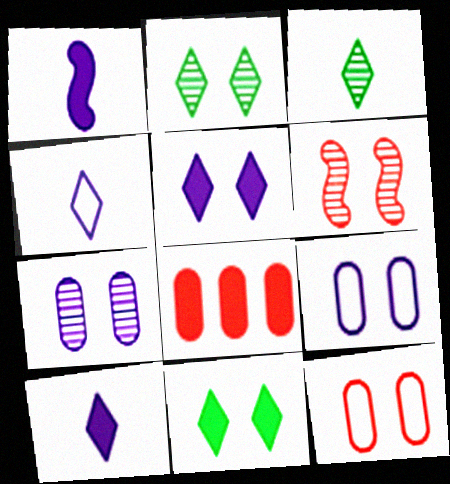[[1, 8, 11], 
[2, 6, 7], 
[6, 9, 11]]